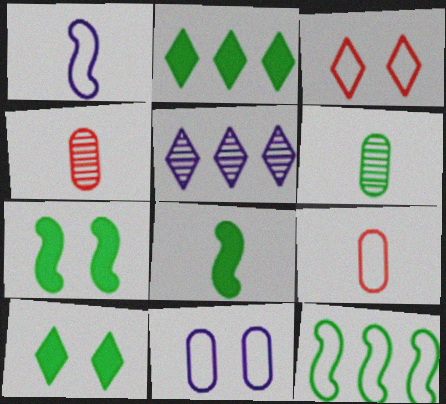[[5, 7, 9], 
[6, 10, 12]]